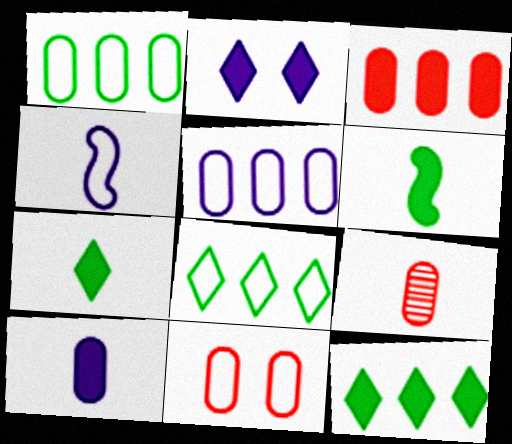[[2, 3, 6], 
[3, 9, 11], 
[4, 7, 9], 
[4, 8, 11]]